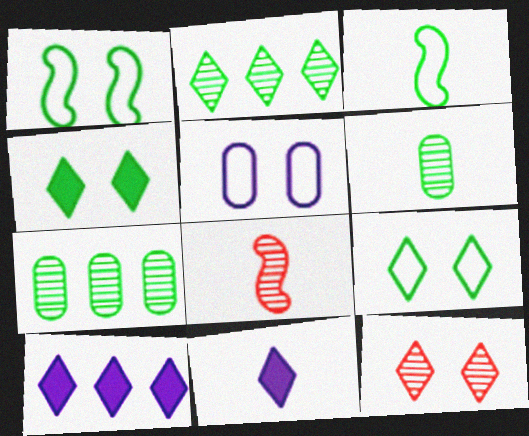[[3, 4, 7]]